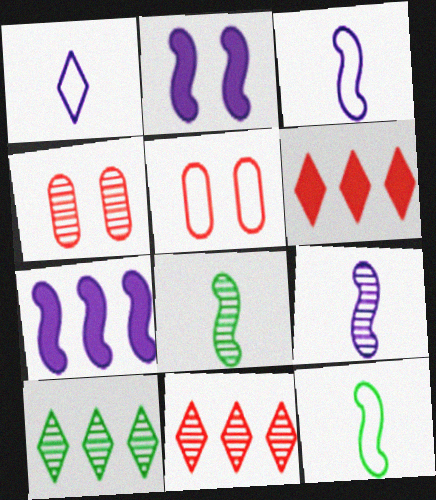[[4, 9, 10]]